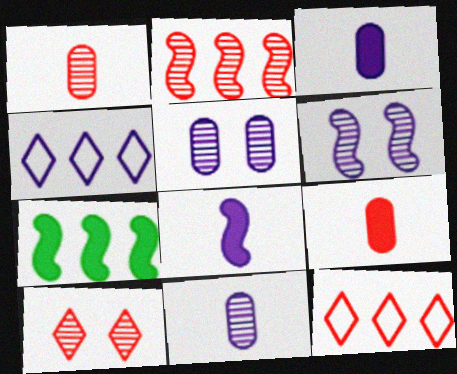[[1, 2, 10], 
[3, 4, 6], 
[4, 5, 8]]